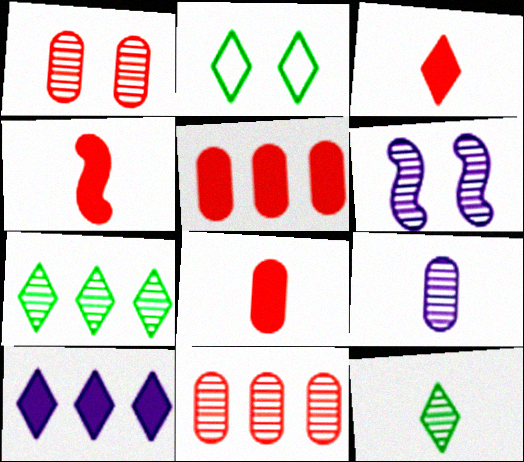[[3, 4, 8], 
[6, 11, 12]]